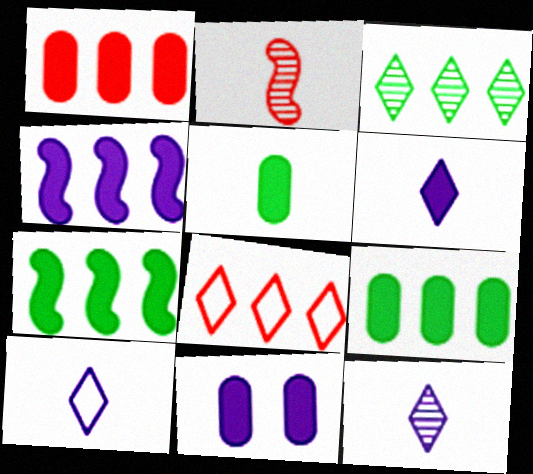[[1, 5, 11], 
[2, 5, 10], 
[4, 6, 11], 
[6, 10, 12]]